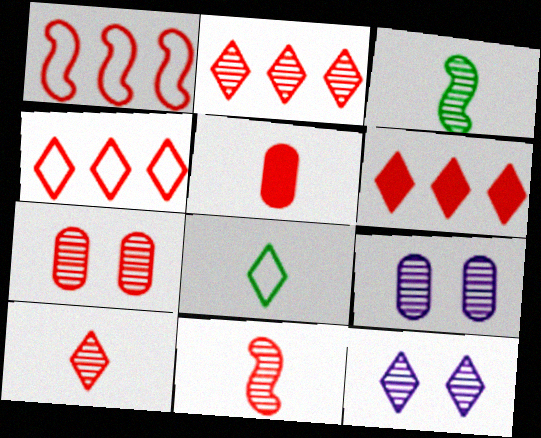[[2, 3, 9], 
[2, 4, 6], 
[2, 7, 11], 
[6, 8, 12]]